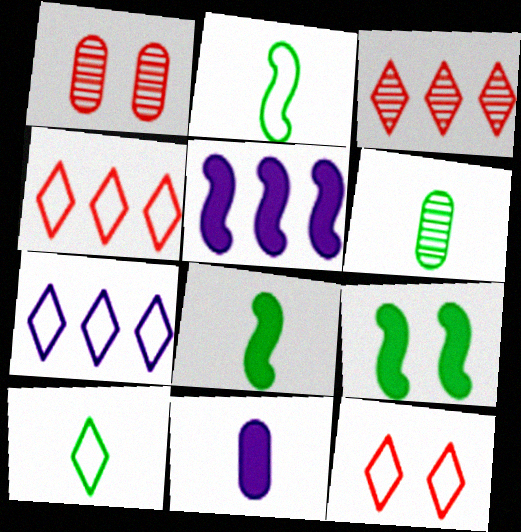[[1, 5, 10], 
[1, 7, 8], 
[5, 6, 12], 
[6, 8, 10], 
[7, 10, 12]]